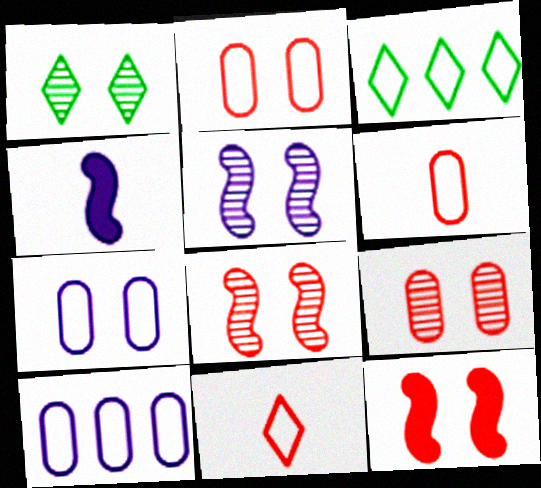[[1, 5, 9], 
[1, 7, 12], 
[3, 4, 9]]